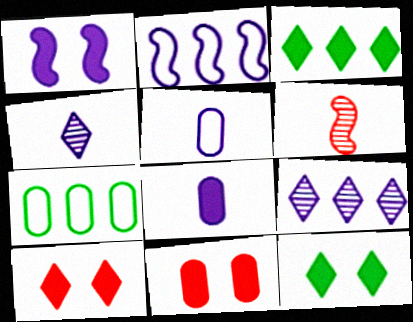[[1, 5, 9], 
[1, 11, 12]]